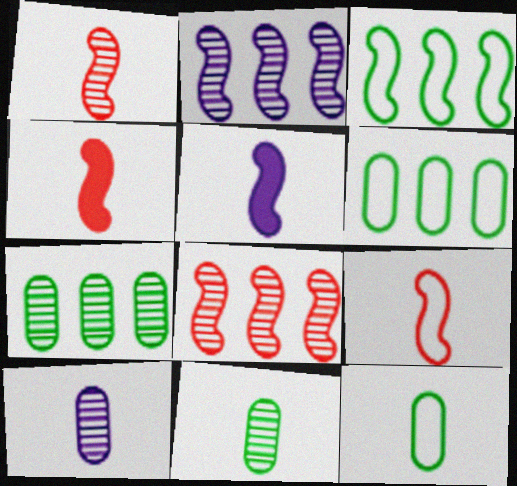[[1, 4, 9]]